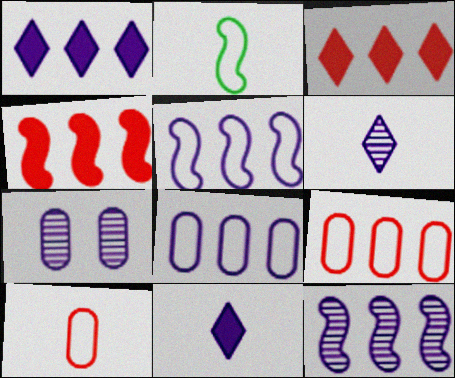[[1, 8, 12], 
[2, 3, 7], 
[5, 7, 11], 
[6, 7, 12]]